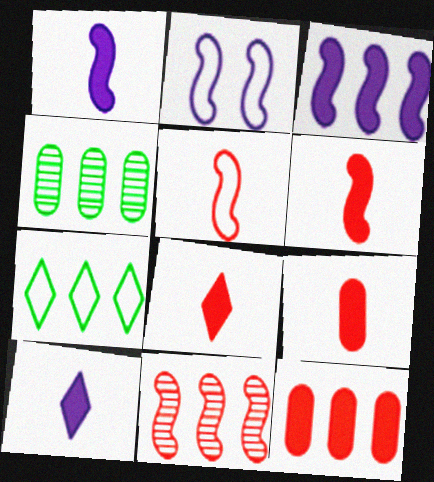[[2, 4, 8], 
[6, 8, 9]]